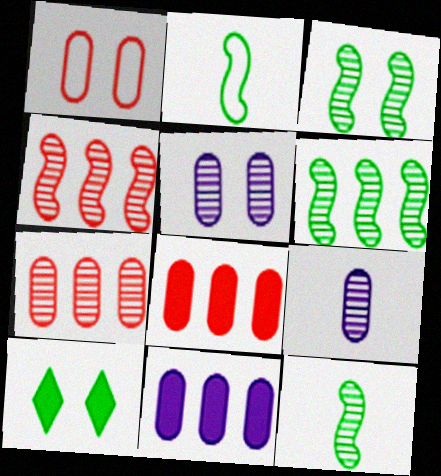[[3, 6, 12]]